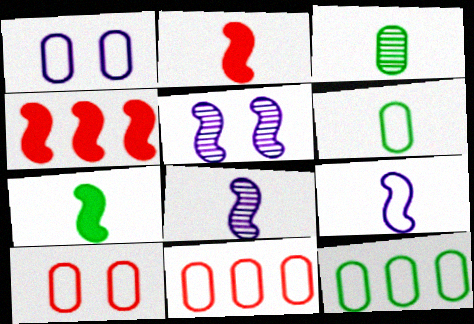[[1, 6, 11]]